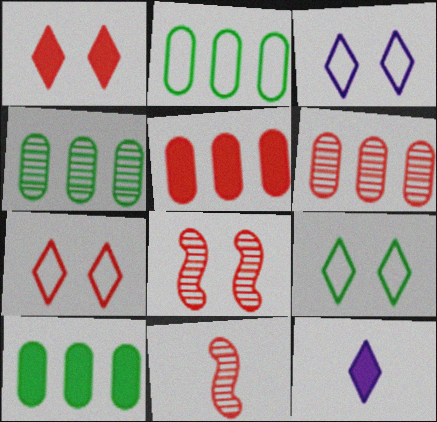[[2, 4, 10], 
[2, 8, 12], 
[3, 7, 9], 
[3, 10, 11], 
[5, 7, 11]]